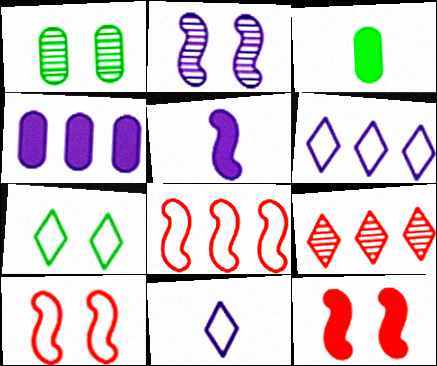[[2, 4, 11]]